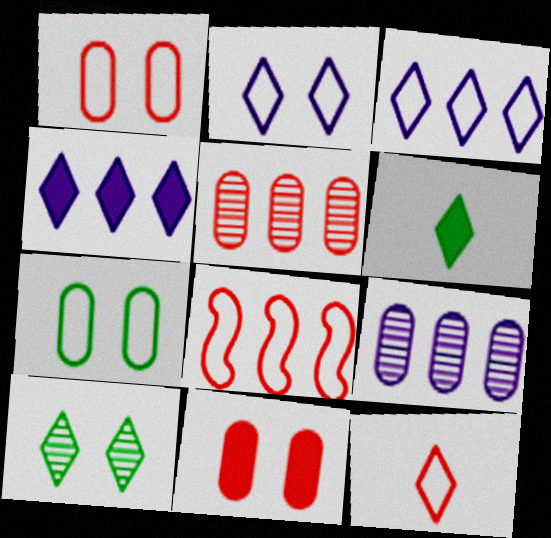[[1, 8, 12], 
[4, 10, 12]]